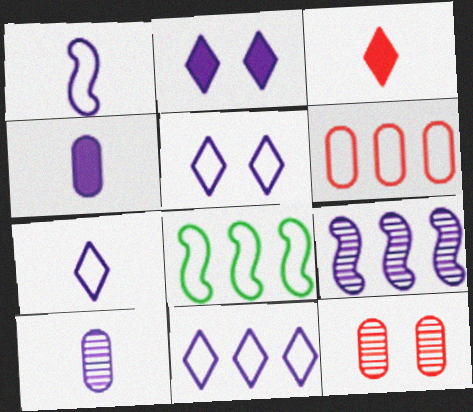[[4, 5, 9], 
[5, 7, 11], 
[6, 8, 11]]